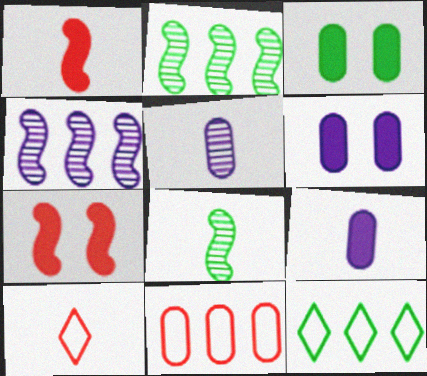[[2, 6, 10], 
[3, 4, 10], 
[3, 5, 11], 
[3, 8, 12], 
[5, 7, 12], 
[8, 9, 10]]